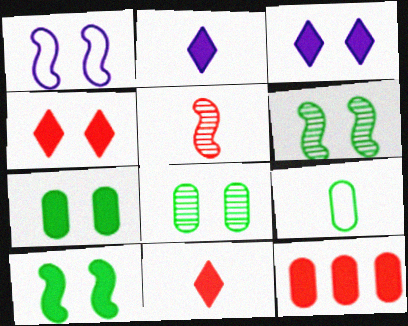[[1, 4, 8], 
[2, 5, 9], 
[2, 10, 12]]